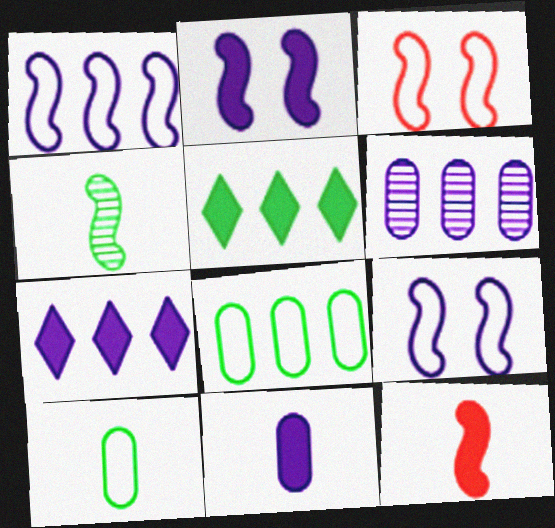[[1, 6, 7], 
[2, 7, 11]]